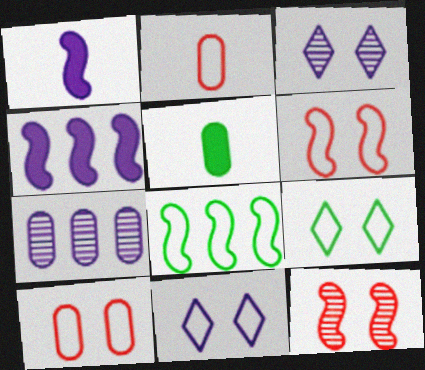[[1, 7, 11], 
[1, 8, 12], 
[2, 8, 11], 
[5, 7, 10]]